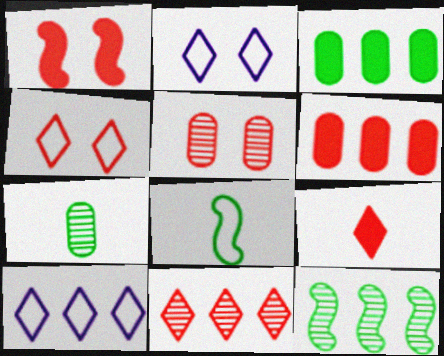[[1, 4, 5], 
[1, 6, 9], 
[1, 7, 10], 
[4, 9, 11], 
[6, 10, 12]]